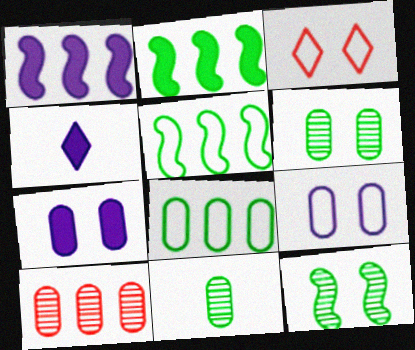[[1, 3, 11], 
[1, 4, 7], 
[3, 7, 12]]